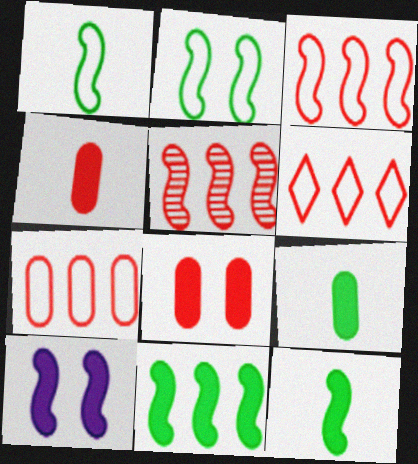[[1, 5, 10], 
[3, 6, 7]]